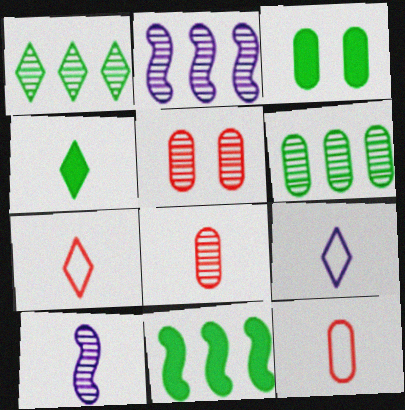[[1, 5, 10], 
[2, 3, 7], 
[3, 4, 11], 
[4, 10, 12], 
[5, 9, 11]]